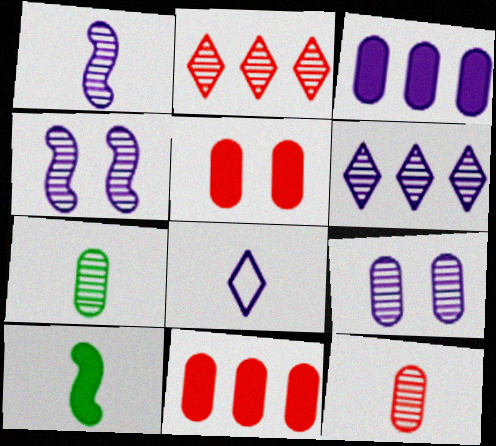[[1, 6, 9], 
[2, 4, 7], 
[3, 4, 8], 
[8, 10, 12]]